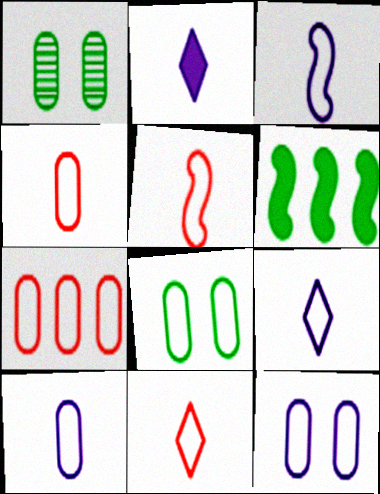[[3, 9, 10], 
[4, 5, 11], 
[7, 8, 10]]